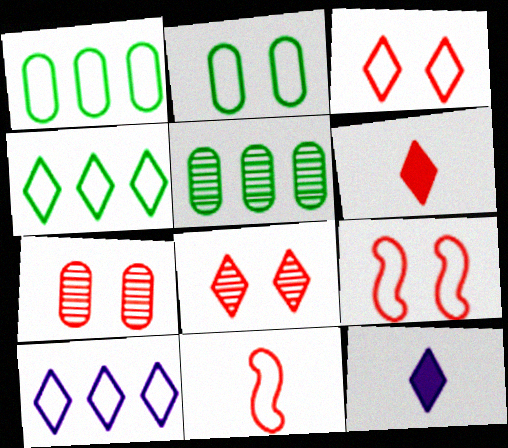[[2, 10, 11], 
[4, 8, 12], 
[5, 9, 12]]